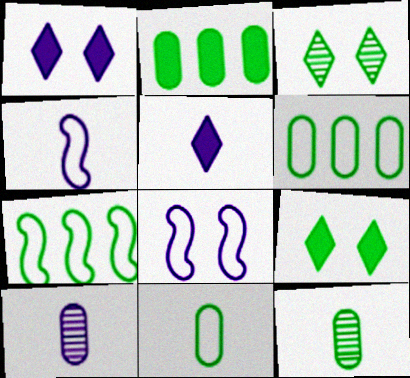[[4, 5, 10], 
[7, 9, 12]]